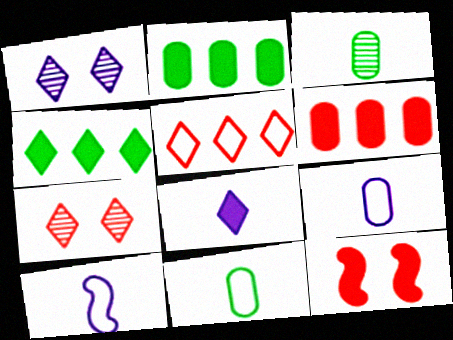[[2, 7, 10], 
[2, 8, 12]]